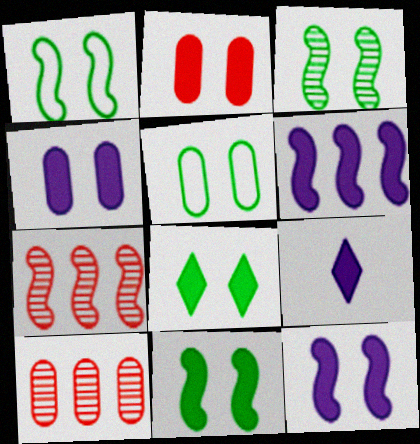[[1, 3, 11], 
[1, 9, 10], 
[2, 8, 12], 
[3, 5, 8], 
[4, 6, 9], 
[5, 7, 9]]